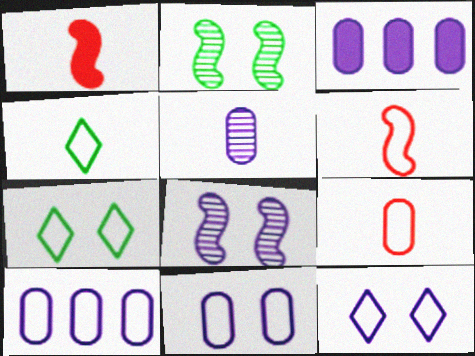[[1, 4, 5], 
[3, 5, 11], 
[6, 7, 10]]